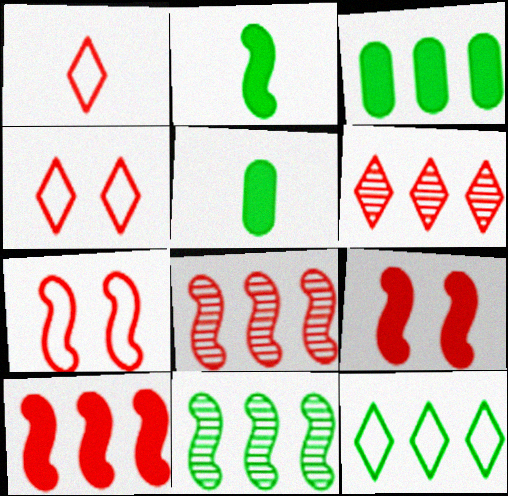[[3, 11, 12]]